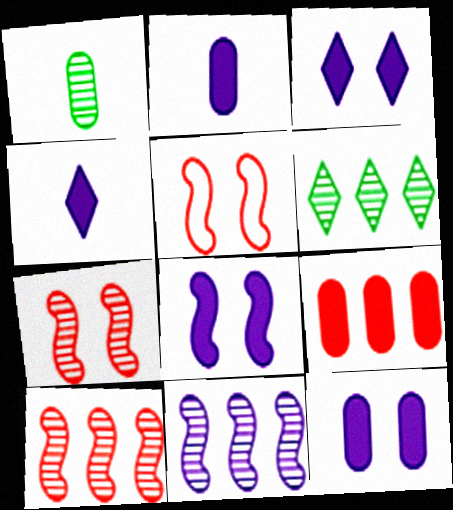[[2, 5, 6], 
[3, 8, 12]]